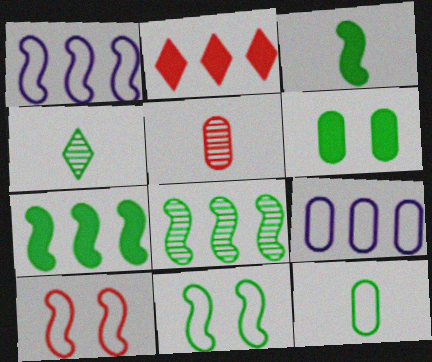[[2, 5, 10], 
[2, 8, 9], 
[3, 4, 12], 
[3, 8, 11], 
[5, 6, 9]]